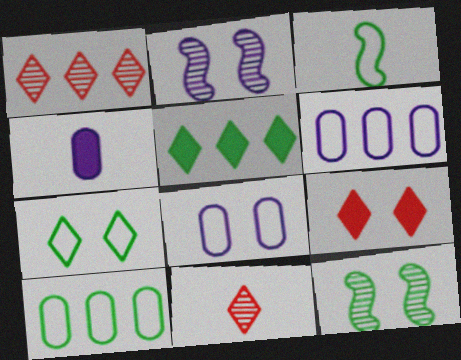[[3, 4, 11], 
[3, 7, 10], 
[8, 9, 12]]